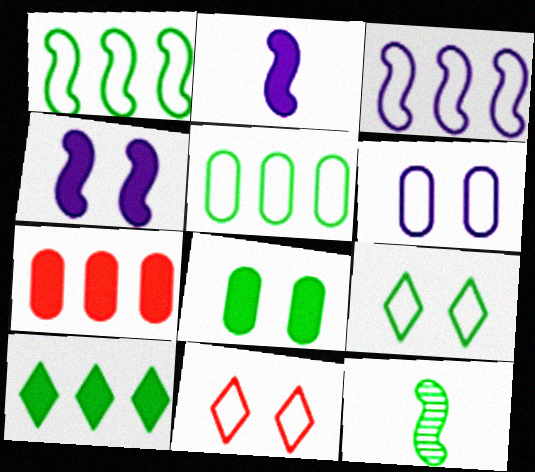[]